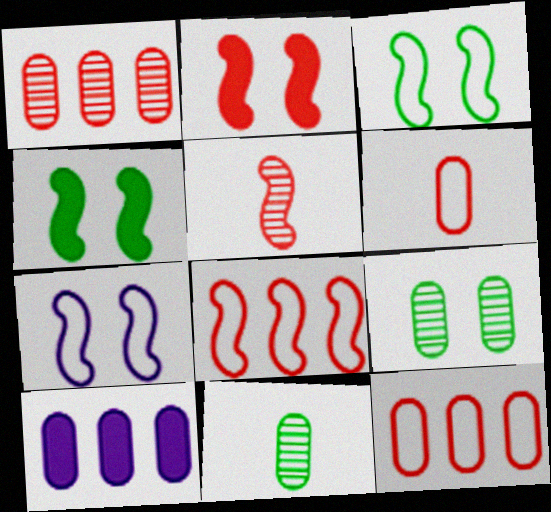[[2, 5, 8], 
[6, 9, 10]]